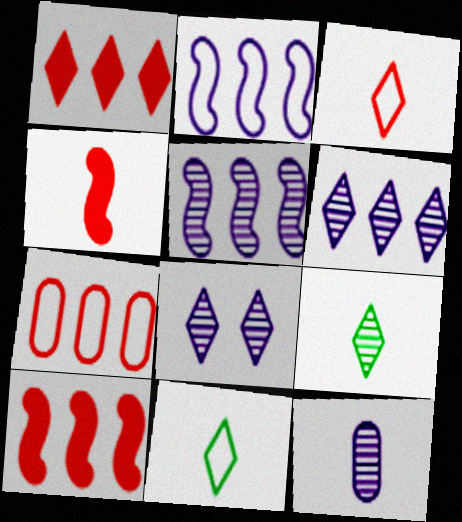[[1, 8, 11], 
[4, 11, 12], 
[5, 8, 12]]